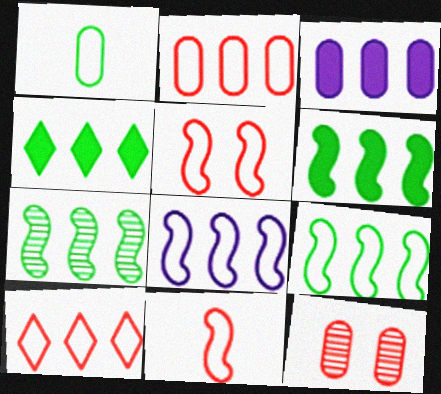[[1, 3, 12], 
[3, 7, 10], 
[6, 7, 9]]